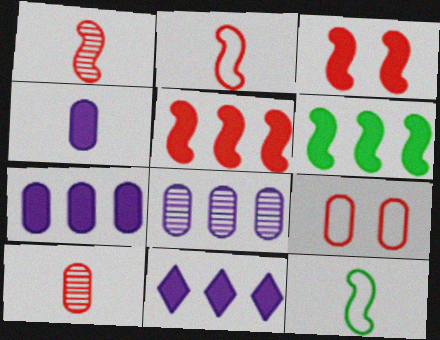[]